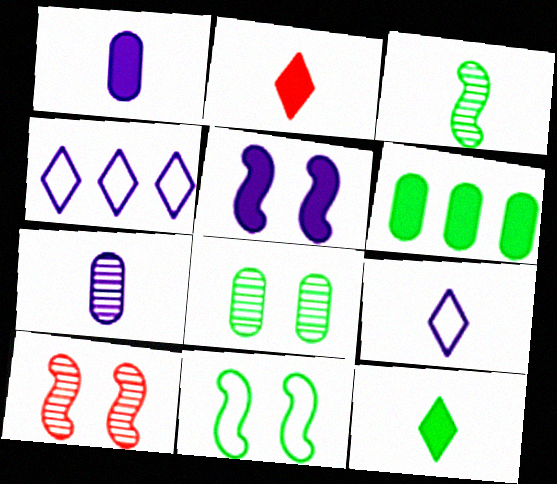[[2, 5, 6], 
[4, 5, 7], 
[5, 10, 11], 
[6, 9, 10]]